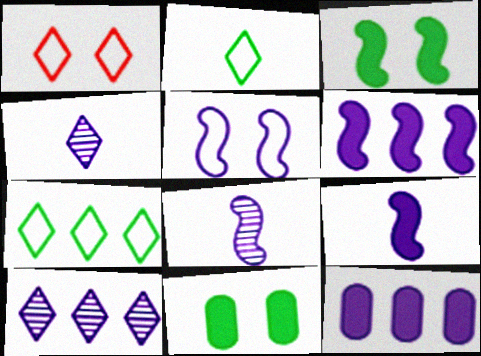[[4, 5, 12], 
[5, 6, 8]]